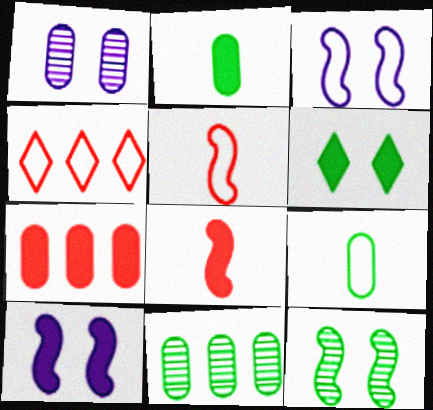[[1, 7, 9], 
[3, 4, 9]]